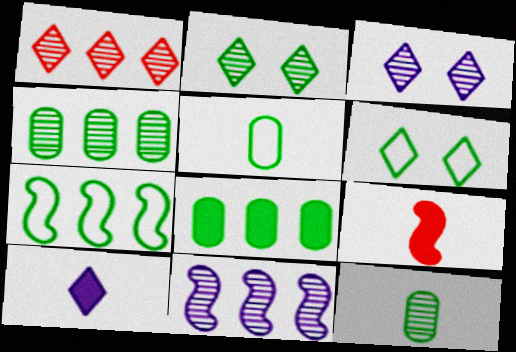[[1, 4, 11], 
[1, 6, 10], 
[5, 6, 7]]